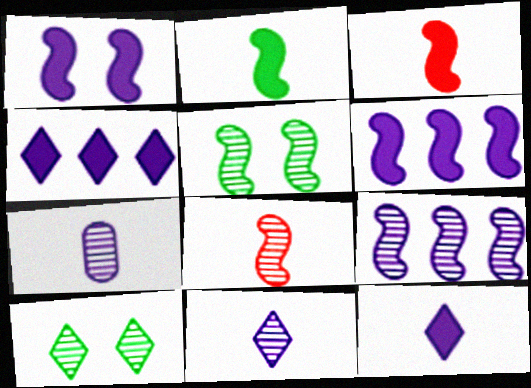[[5, 8, 9]]